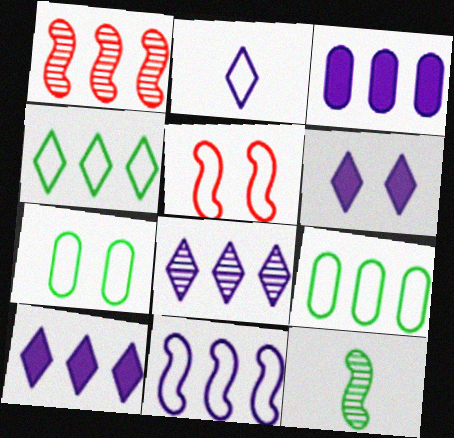[[1, 3, 4], 
[1, 9, 10], 
[2, 5, 9], 
[2, 6, 8], 
[3, 8, 11]]